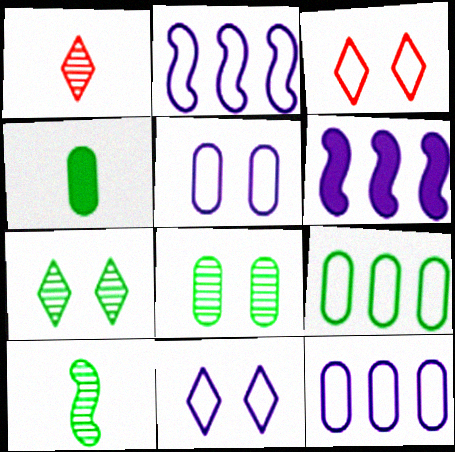[[4, 8, 9]]